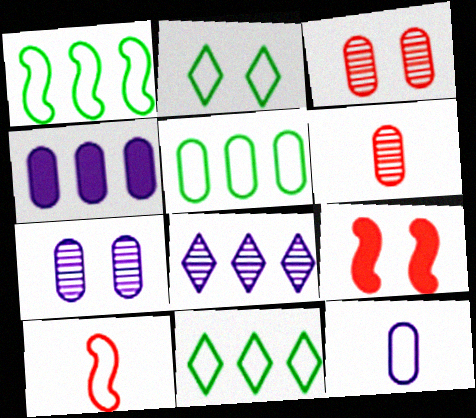[[1, 5, 11], 
[2, 7, 9], 
[4, 7, 12]]